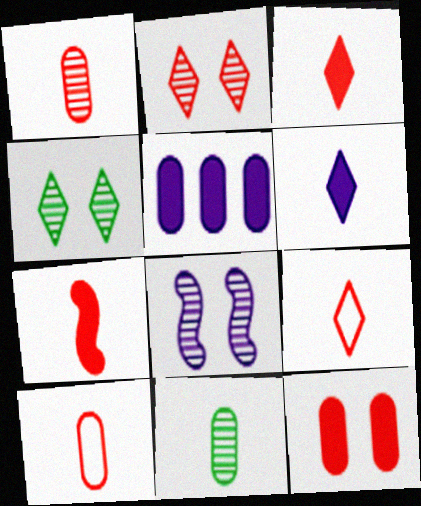[[1, 7, 9]]